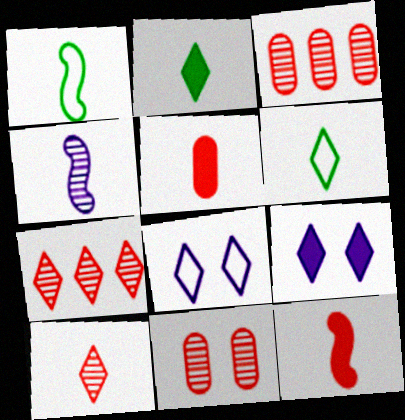[[1, 3, 9], 
[1, 4, 12], 
[2, 7, 8], 
[4, 5, 6], 
[6, 7, 9]]